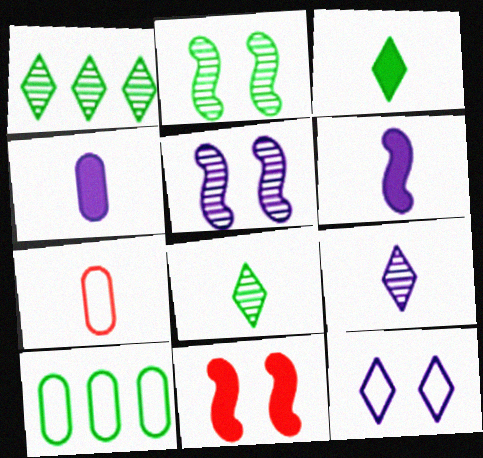[[2, 3, 10], 
[6, 7, 8], 
[9, 10, 11]]